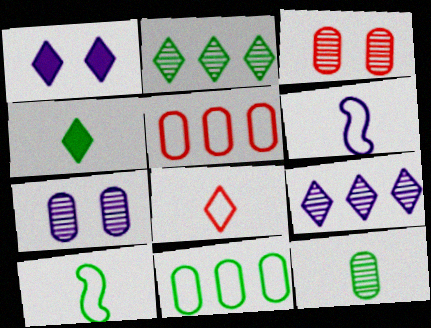[[1, 2, 8], 
[4, 10, 12]]